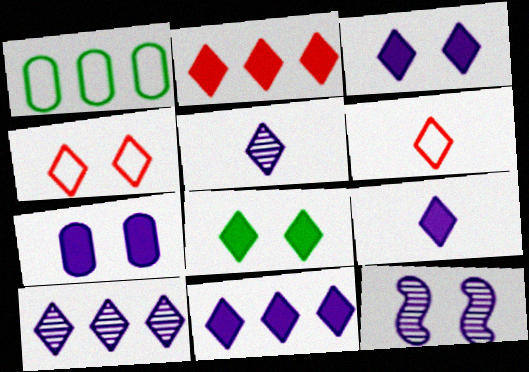[[2, 8, 9], 
[3, 9, 11], 
[6, 8, 10]]